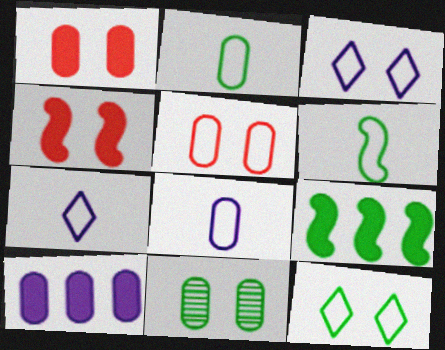[[3, 4, 11]]